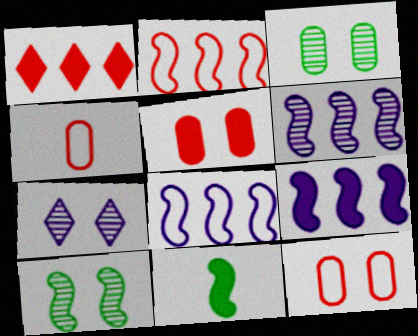[[6, 8, 9]]